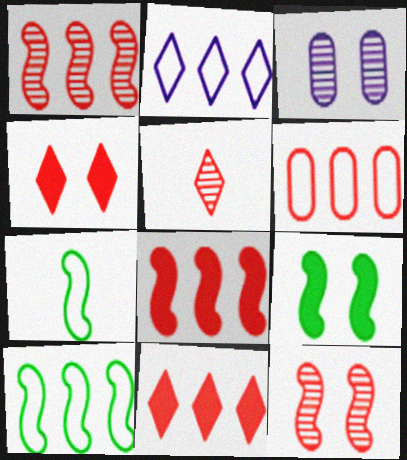[[1, 6, 11], 
[2, 6, 10], 
[3, 7, 11]]